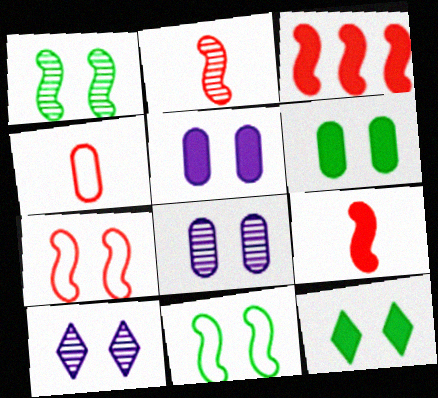[[2, 3, 7], 
[6, 7, 10], 
[7, 8, 12]]